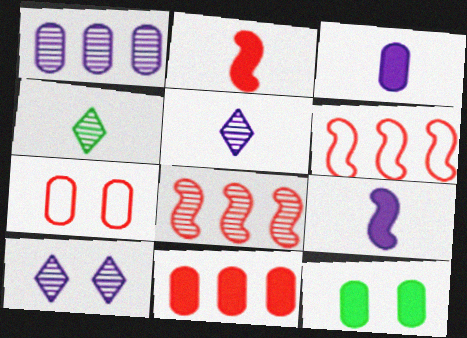[[3, 11, 12], 
[5, 6, 12]]